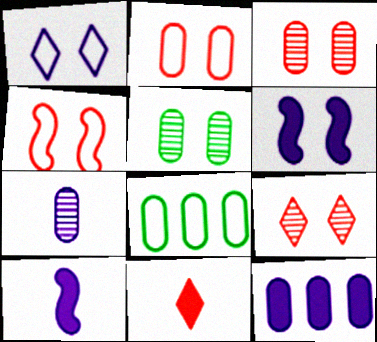[[8, 9, 10]]